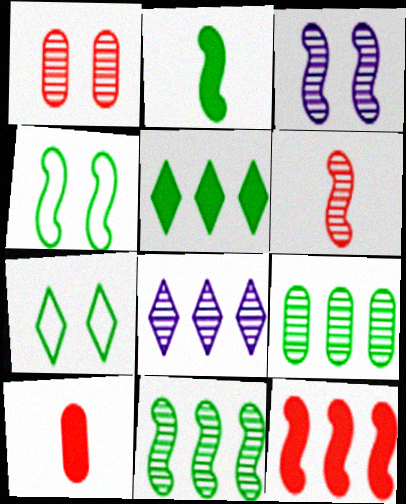[[2, 4, 11], 
[2, 7, 9], 
[3, 6, 11], 
[4, 8, 10]]